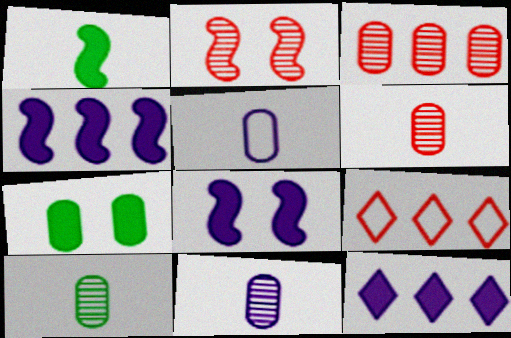[[3, 5, 7], 
[6, 10, 11], 
[8, 9, 10]]